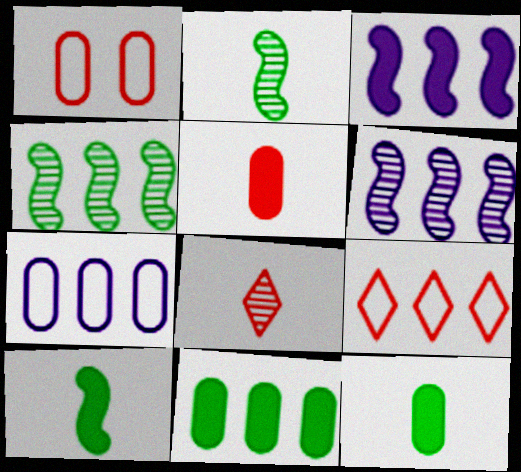[[6, 9, 11]]